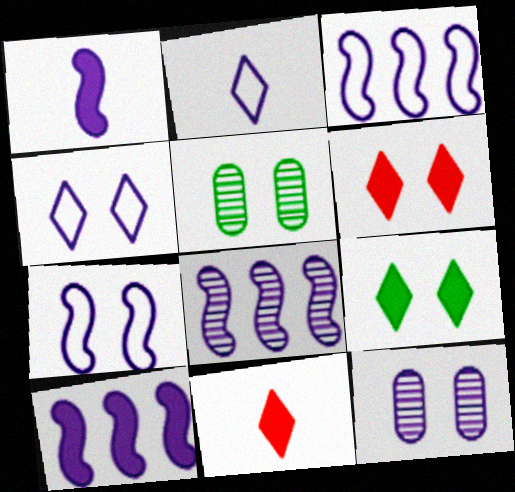[[1, 7, 8], 
[2, 10, 12], 
[3, 5, 11], 
[3, 8, 10], 
[5, 6, 7]]